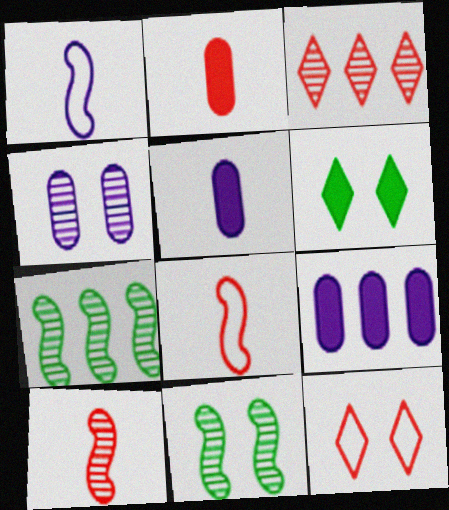[[5, 7, 12]]